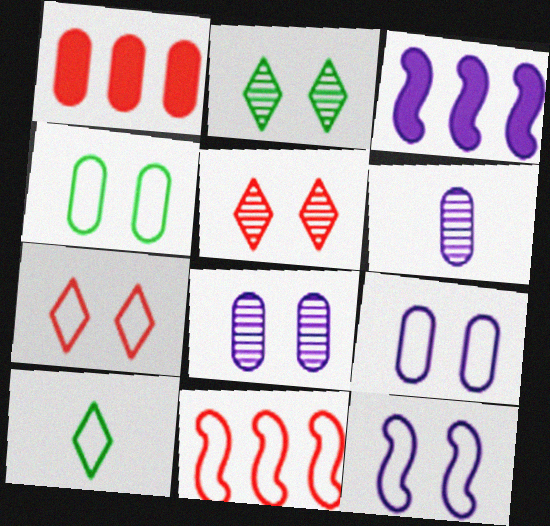[[1, 4, 6], 
[4, 7, 12], 
[9, 10, 11]]